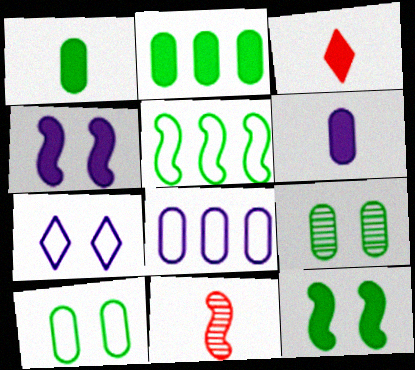[[2, 3, 4], 
[2, 7, 11], 
[4, 5, 11]]